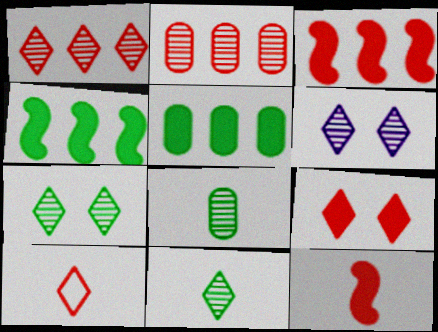[[1, 6, 11], 
[1, 9, 10]]